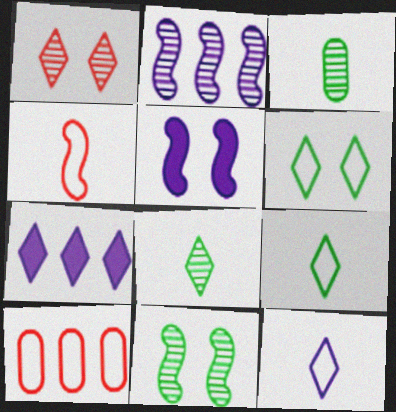[[1, 2, 3], 
[1, 7, 9], 
[5, 8, 10]]